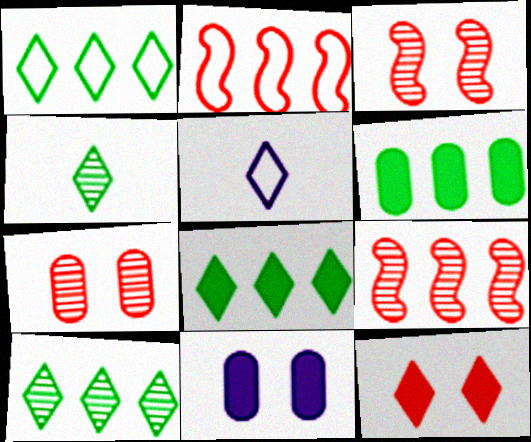[[1, 8, 10], 
[2, 4, 11], 
[3, 5, 6], 
[5, 10, 12]]